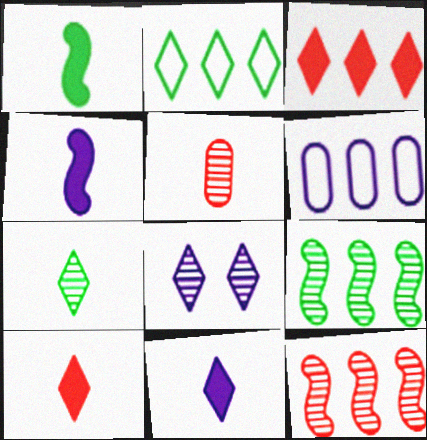[[2, 8, 10], 
[3, 6, 9], 
[4, 6, 8], 
[5, 8, 9]]